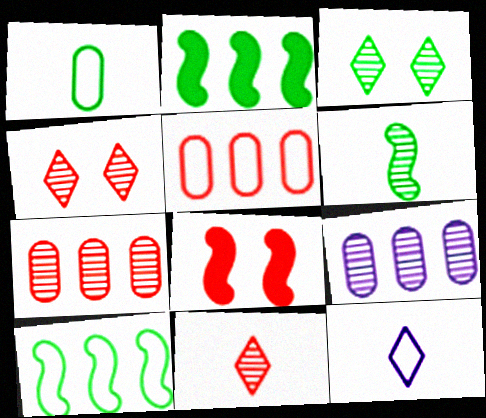[[1, 2, 3], 
[4, 6, 9], 
[5, 8, 11]]